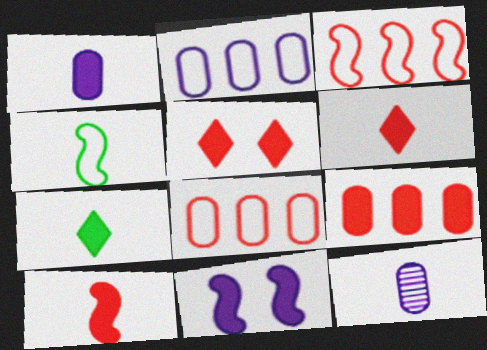[[1, 7, 10], 
[4, 6, 12], 
[5, 9, 10], 
[7, 9, 11]]